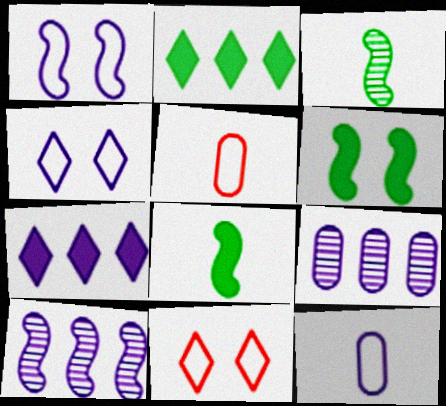[[8, 9, 11]]